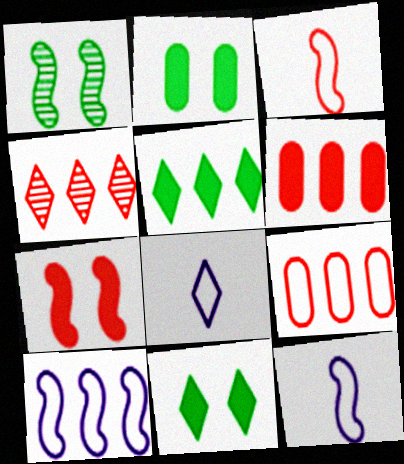[[1, 6, 8], 
[2, 4, 12], 
[4, 8, 11]]